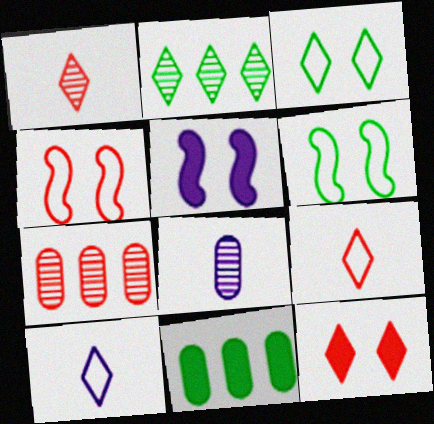[[2, 10, 12]]